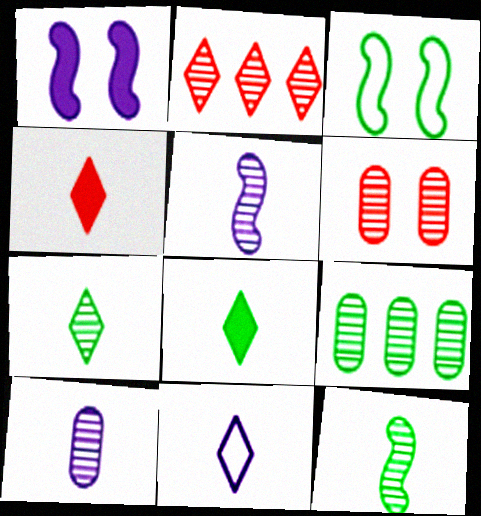[[3, 8, 9], 
[4, 7, 11], 
[6, 9, 10]]